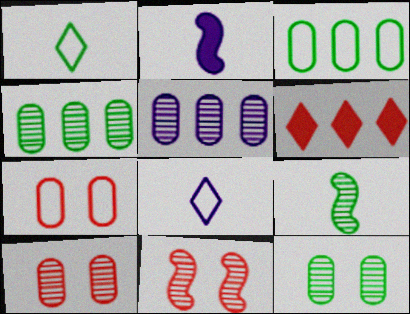[]